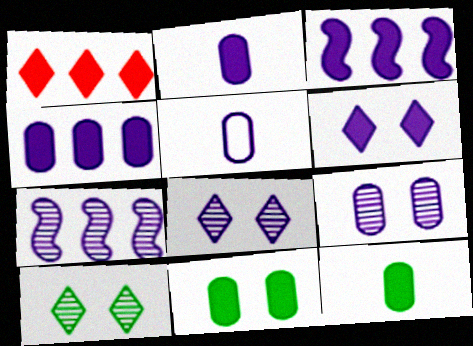[[2, 3, 6], 
[3, 5, 8], 
[4, 5, 9], 
[5, 6, 7]]